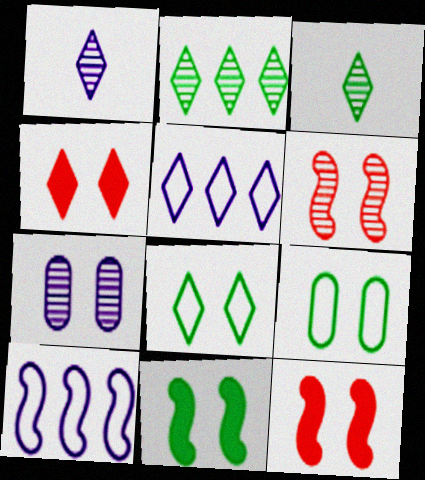[[3, 4, 5], 
[7, 8, 12]]